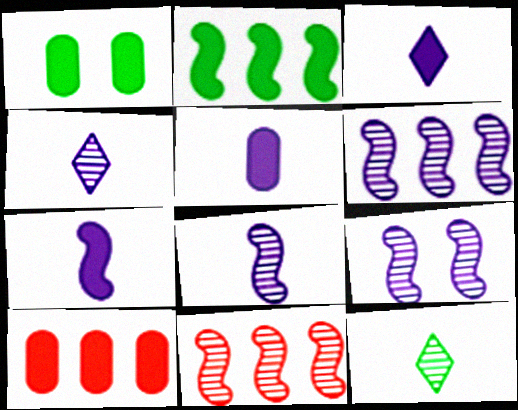[[1, 5, 10], 
[3, 5, 7], 
[6, 8, 9]]